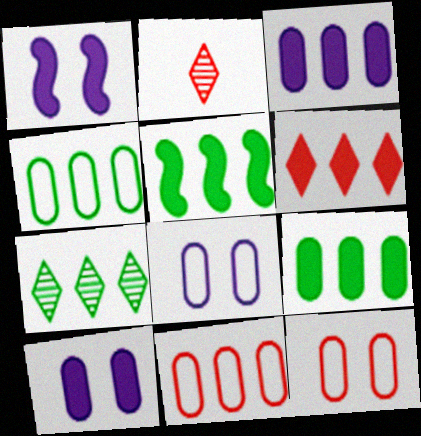[[1, 2, 4], 
[2, 5, 8], 
[3, 5, 6], 
[4, 5, 7]]